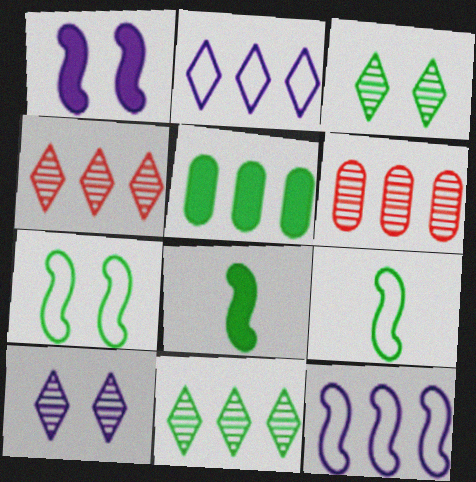[[3, 5, 9], 
[4, 5, 12]]